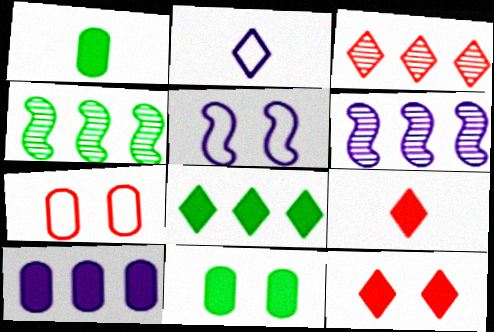[[1, 3, 5]]